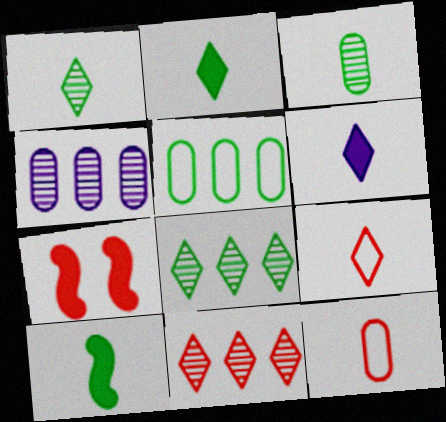[[1, 6, 9], 
[7, 11, 12]]